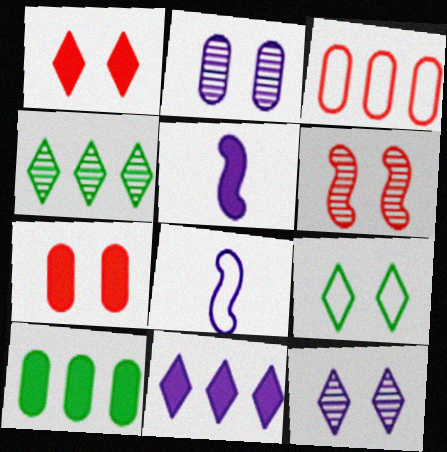[[1, 5, 10], 
[1, 9, 12], 
[2, 8, 11], 
[3, 8, 9], 
[4, 7, 8]]